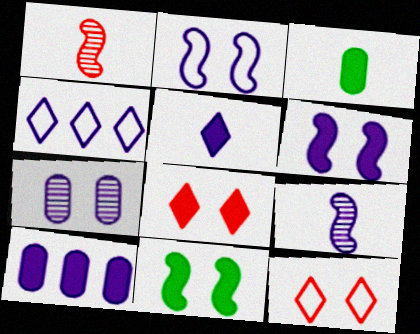[[5, 6, 10], 
[7, 11, 12]]